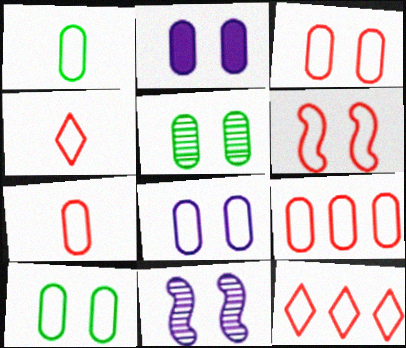[[1, 8, 9], 
[2, 3, 5], 
[3, 7, 9], 
[3, 8, 10], 
[4, 6, 9], 
[6, 7, 12]]